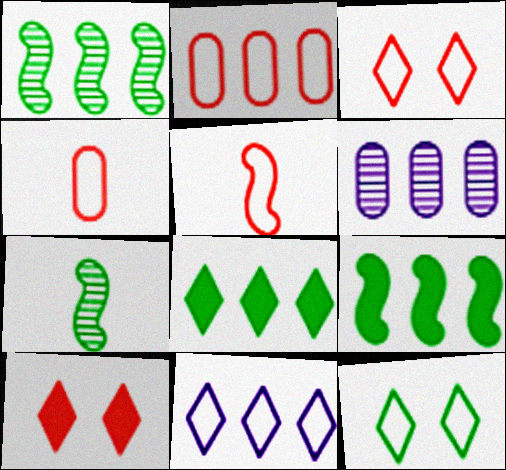[[2, 3, 5]]